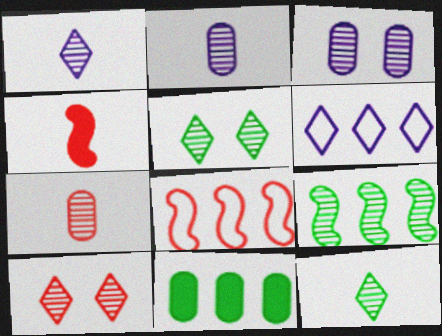[[2, 9, 10]]